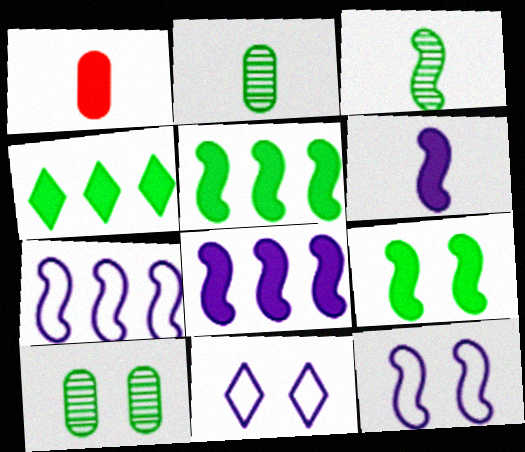[]